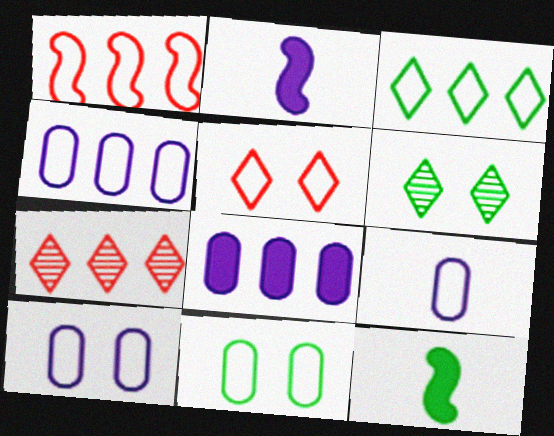[[1, 3, 4], 
[2, 7, 11], 
[4, 9, 10], 
[7, 10, 12]]